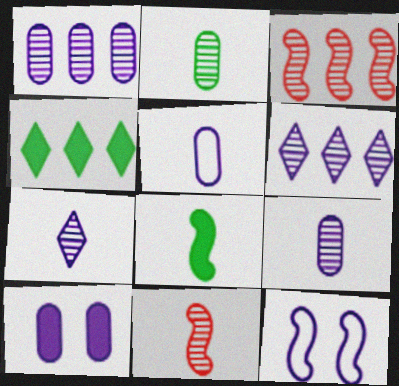[[1, 5, 10], 
[2, 7, 11], 
[3, 8, 12]]